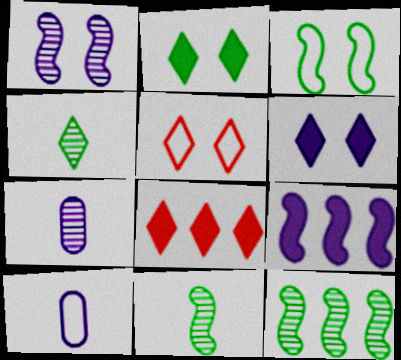[[3, 7, 8]]